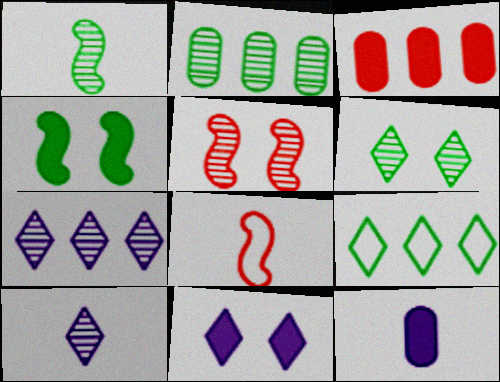[[1, 2, 6], 
[2, 5, 10], 
[2, 8, 11], 
[5, 9, 12]]